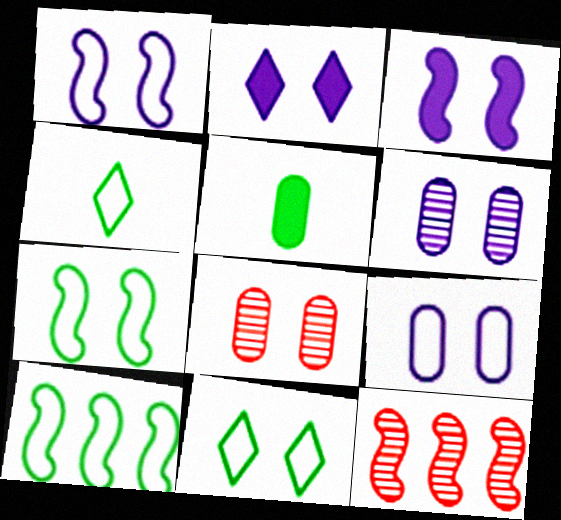[[1, 2, 6], 
[2, 7, 8], 
[3, 8, 11]]